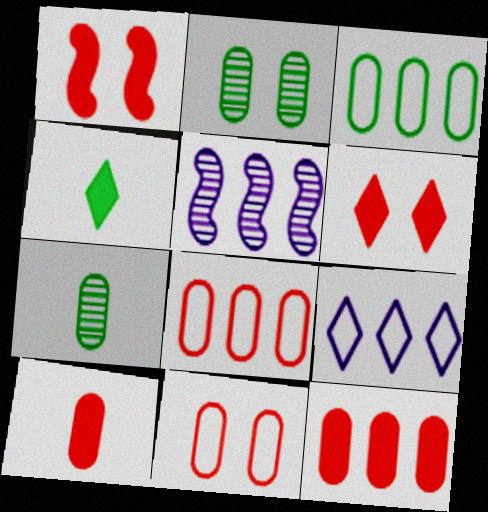[[1, 7, 9], 
[4, 5, 11]]